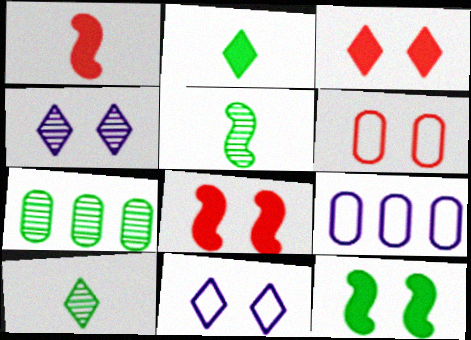[[1, 7, 11], 
[3, 5, 9], 
[4, 6, 12], 
[8, 9, 10]]